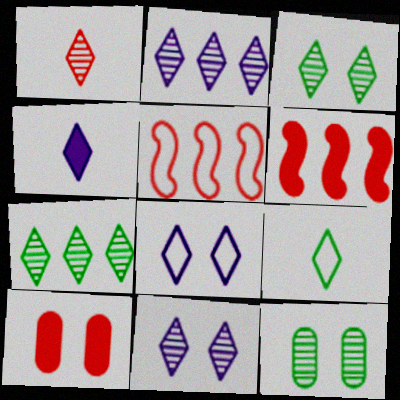[[1, 2, 3], 
[1, 4, 9], 
[1, 5, 10], 
[1, 7, 11], 
[2, 4, 8], 
[4, 5, 12]]